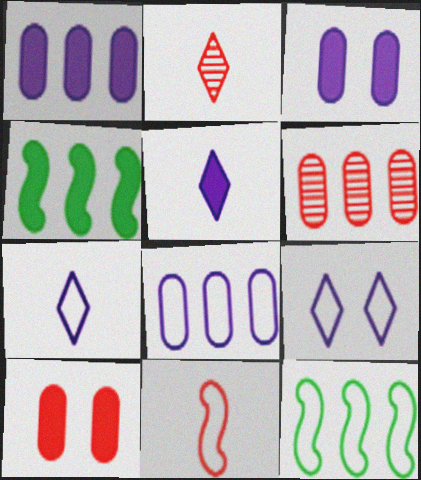[[2, 3, 12], 
[4, 5, 10]]